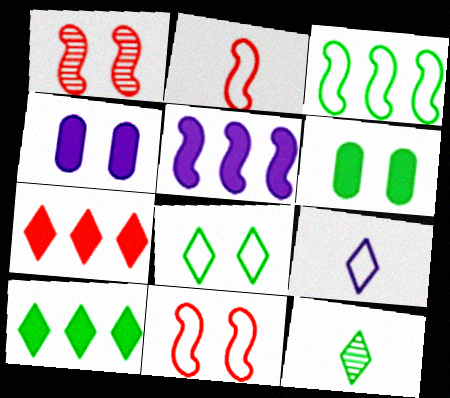[[1, 4, 8], 
[3, 6, 12], 
[8, 10, 12]]